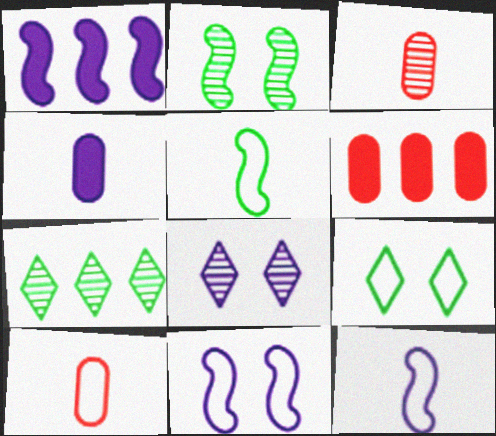[[1, 3, 9], 
[5, 6, 8]]